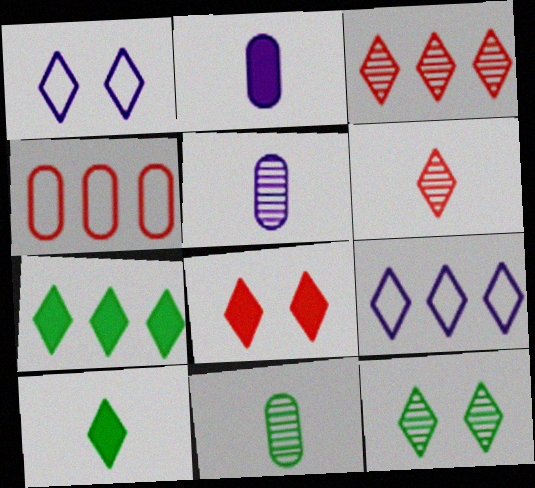[[1, 3, 10], 
[1, 6, 7], 
[1, 8, 12], 
[3, 7, 9]]